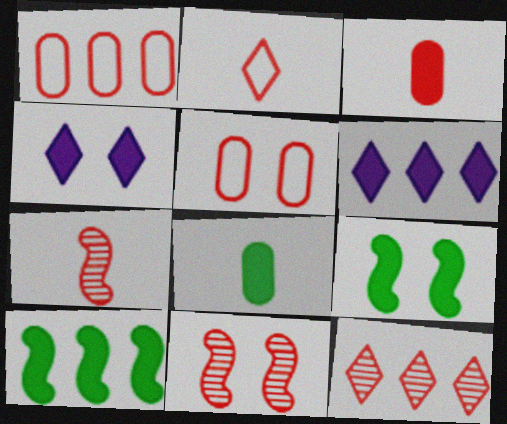[[2, 3, 7], 
[3, 4, 10], 
[3, 6, 9]]